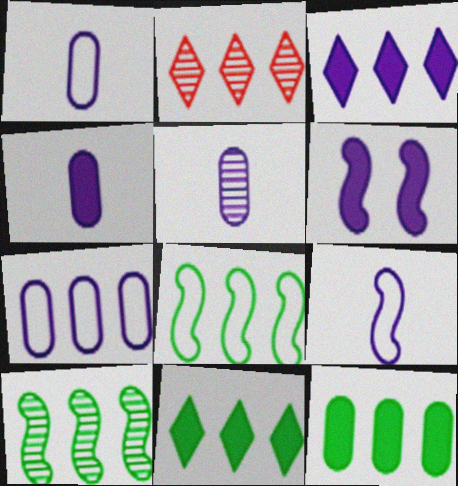[[1, 4, 5], 
[3, 4, 6]]